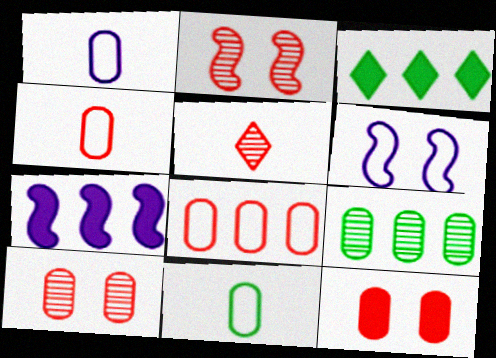[[1, 2, 3], 
[1, 4, 11], 
[1, 9, 12]]